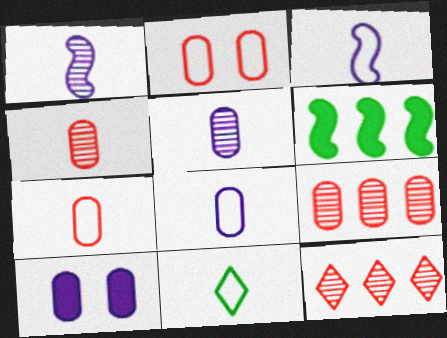[[3, 7, 11]]